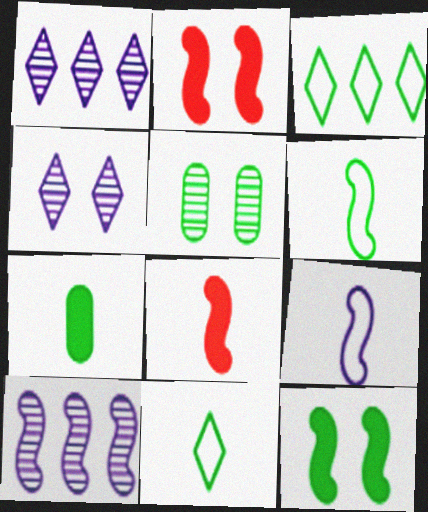[[2, 6, 10]]